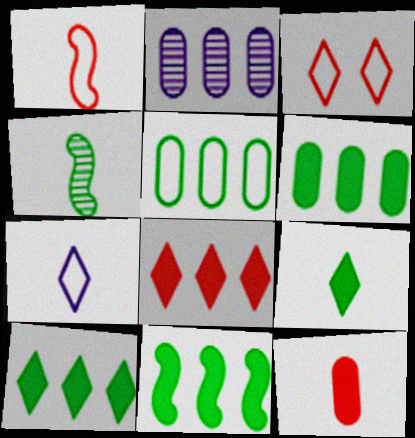[[4, 7, 12], 
[6, 10, 11]]